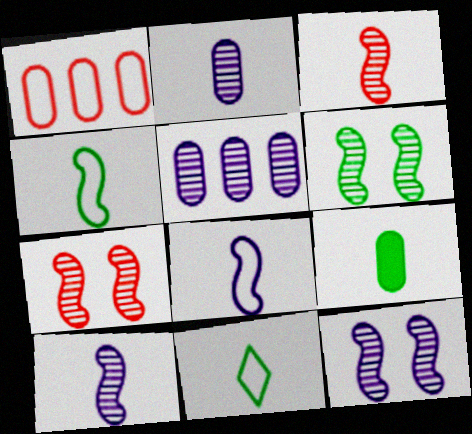[[6, 7, 12]]